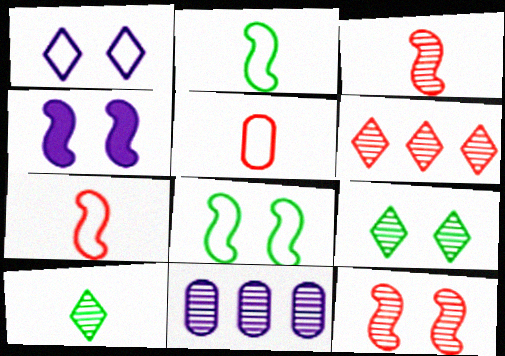[[3, 9, 11], 
[4, 8, 12], 
[10, 11, 12]]